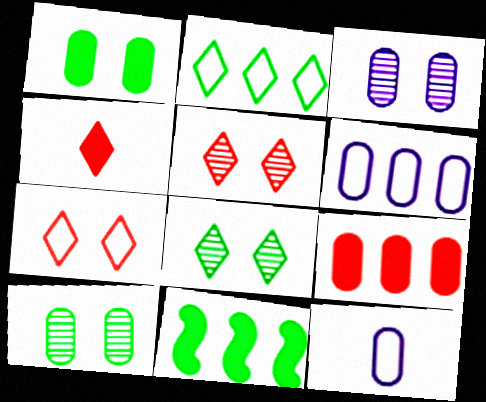[[5, 11, 12], 
[9, 10, 12]]